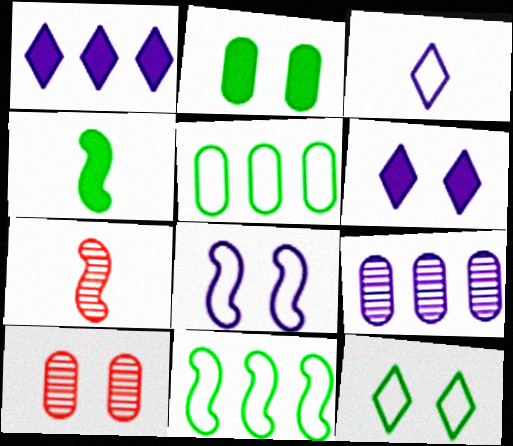[[5, 6, 7]]